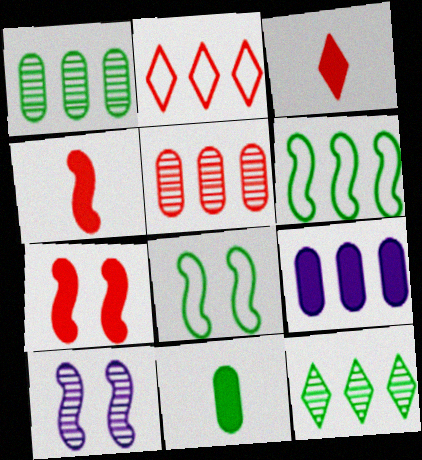[[2, 10, 11], 
[4, 6, 10], 
[7, 8, 10], 
[8, 11, 12]]